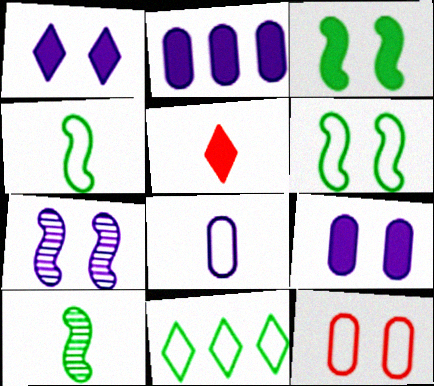[[2, 3, 5], 
[5, 8, 10]]